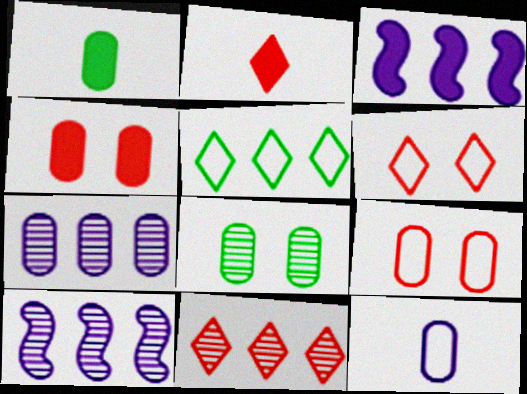[[1, 6, 10], 
[1, 7, 9], 
[2, 6, 11]]